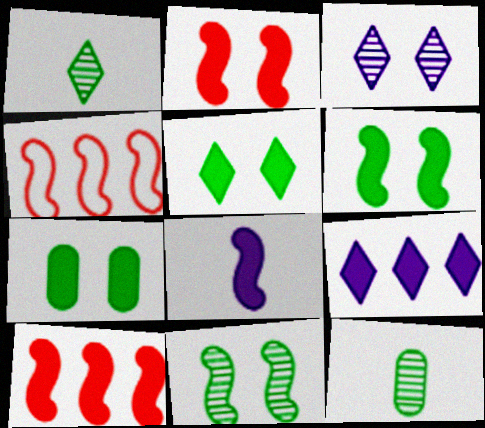[[4, 8, 11], 
[5, 6, 7], 
[6, 8, 10]]